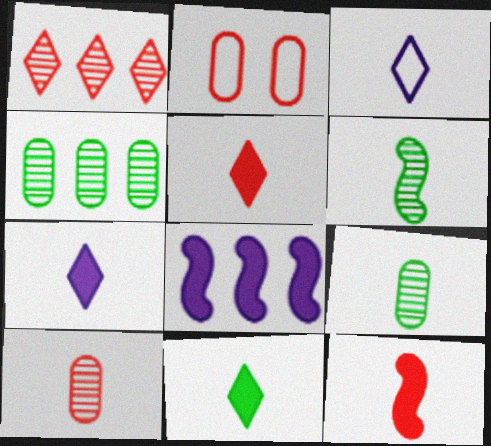[[1, 2, 12], 
[3, 9, 12], 
[5, 7, 11]]